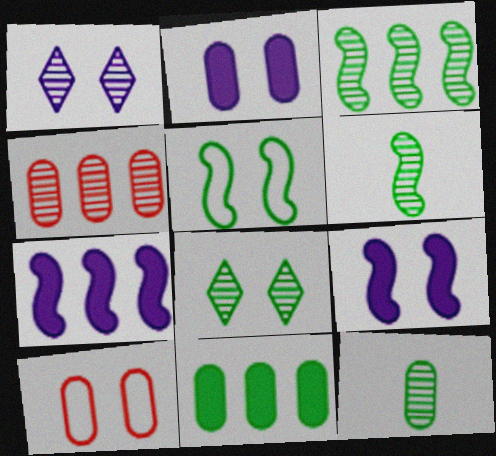[[1, 4, 6], 
[3, 8, 12], 
[8, 9, 10]]